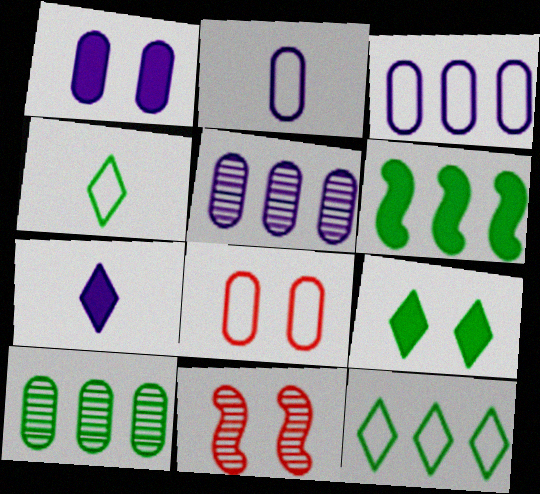[[1, 2, 5], 
[6, 10, 12]]